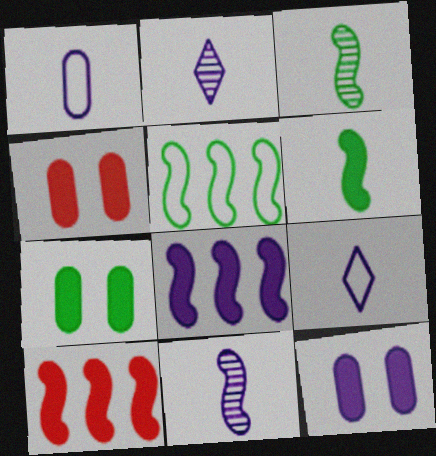[[2, 4, 5], 
[4, 7, 12]]